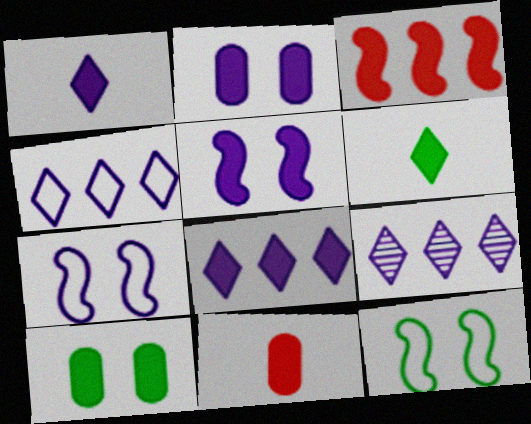[[1, 3, 10], 
[2, 3, 6], 
[4, 8, 9], 
[9, 11, 12]]